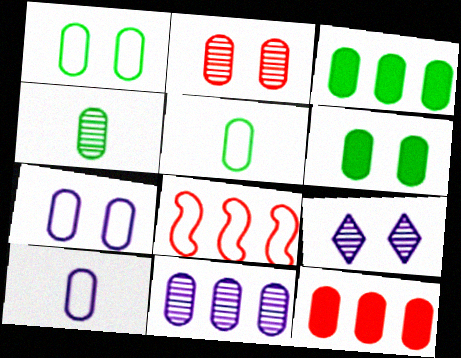[[1, 3, 4], 
[2, 3, 10], 
[2, 4, 11], 
[2, 6, 7], 
[4, 7, 12]]